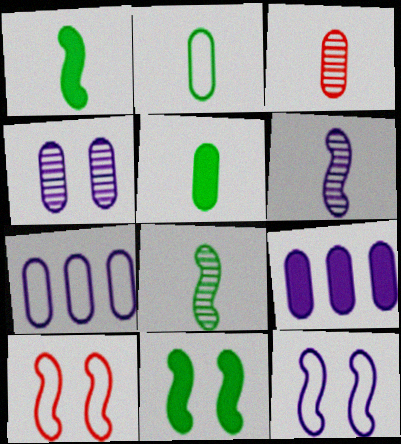[]